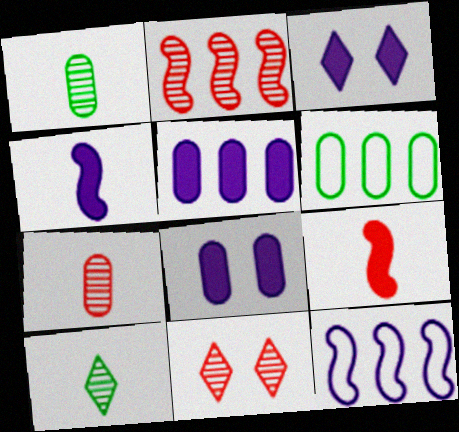[[2, 7, 11], 
[3, 4, 5], 
[4, 6, 11], 
[6, 7, 8]]